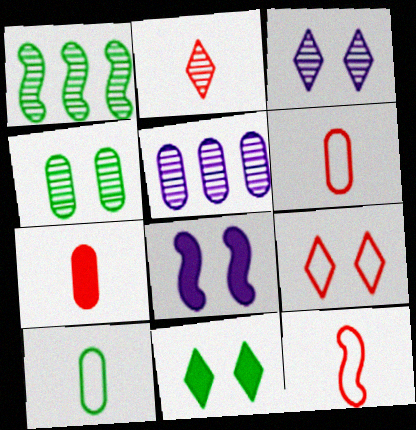[[1, 8, 12], 
[1, 10, 11], 
[2, 7, 12], 
[3, 9, 11], 
[4, 8, 9], 
[5, 11, 12]]